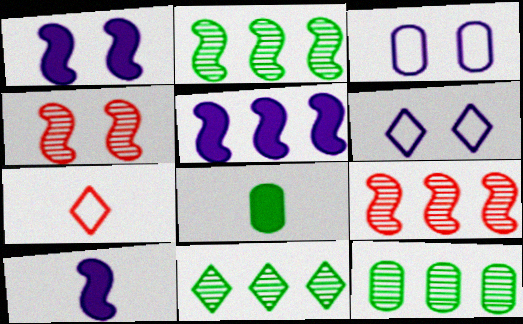[[1, 5, 10], 
[1, 7, 12], 
[2, 11, 12], 
[6, 8, 9]]